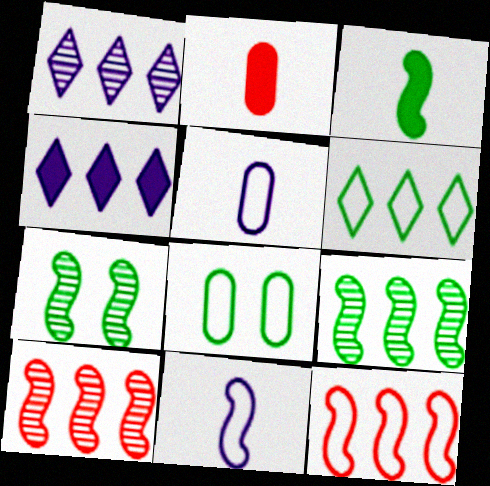[]